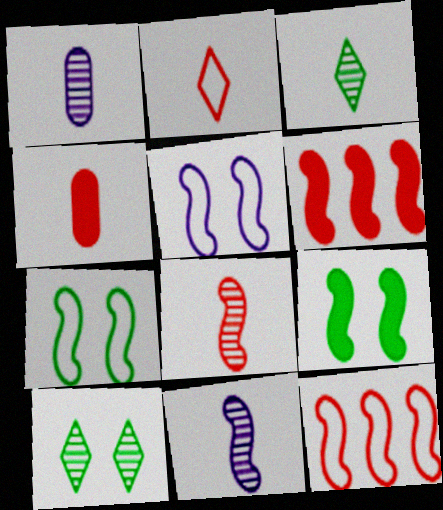[[1, 3, 8], 
[2, 4, 8], 
[6, 7, 11], 
[9, 11, 12]]